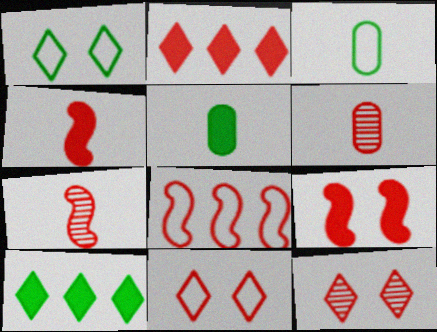[[7, 8, 9]]